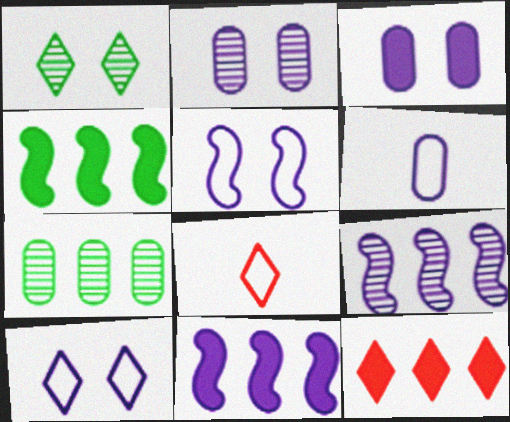[[2, 4, 8]]